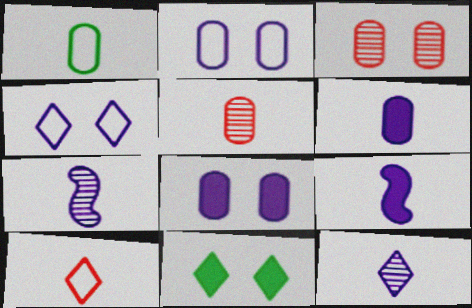[[1, 5, 6]]